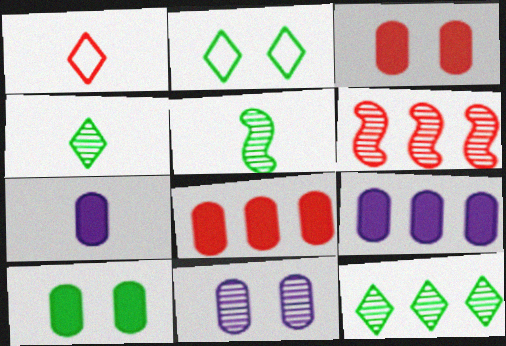[[1, 3, 6], 
[1, 5, 7], 
[2, 6, 7], 
[4, 6, 11], 
[7, 8, 10]]